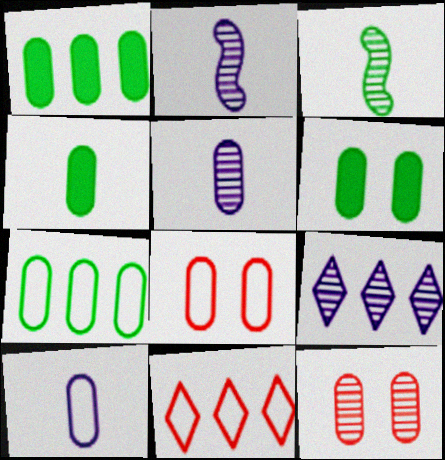[[1, 4, 6], 
[1, 5, 8], 
[1, 10, 12], 
[2, 6, 11], 
[3, 9, 12], 
[7, 8, 10]]